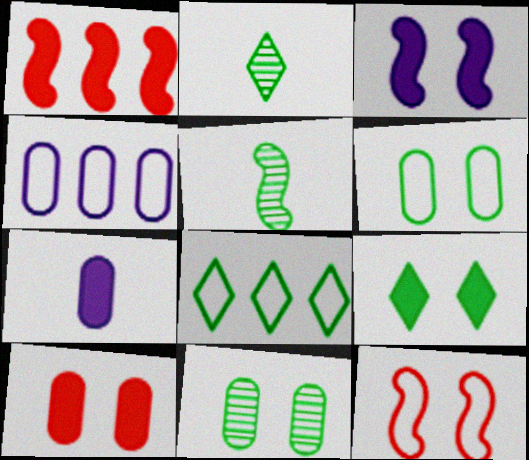[[1, 7, 9], 
[2, 8, 9], 
[3, 9, 10]]